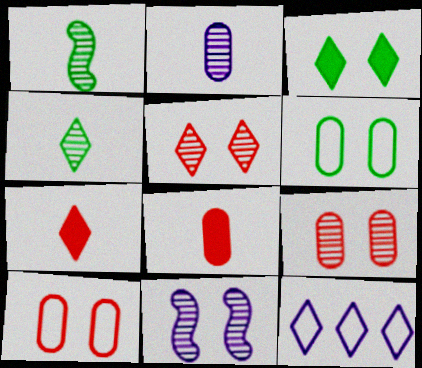[[3, 10, 11]]